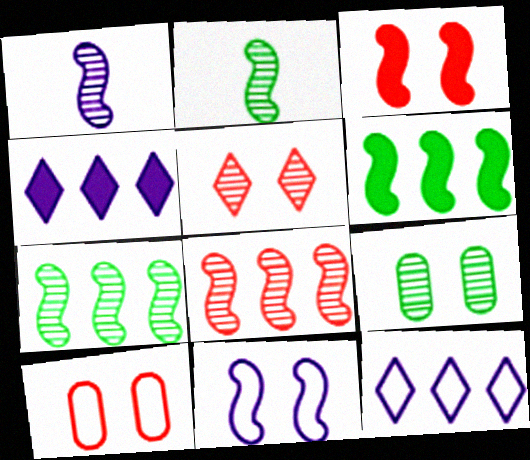[[2, 4, 10], 
[3, 5, 10]]